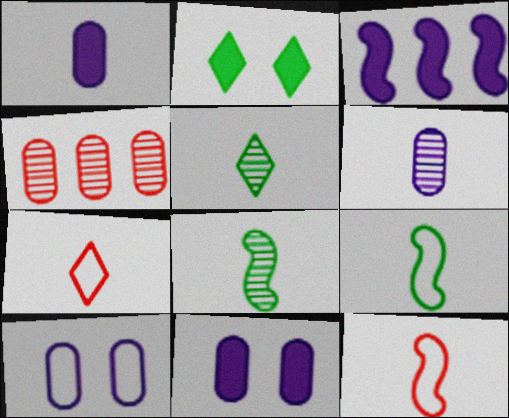[[1, 5, 12], 
[1, 7, 8]]